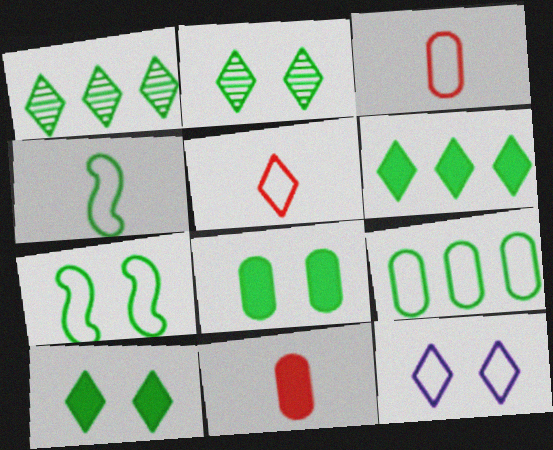[[1, 4, 8], 
[2, 7, 8]]